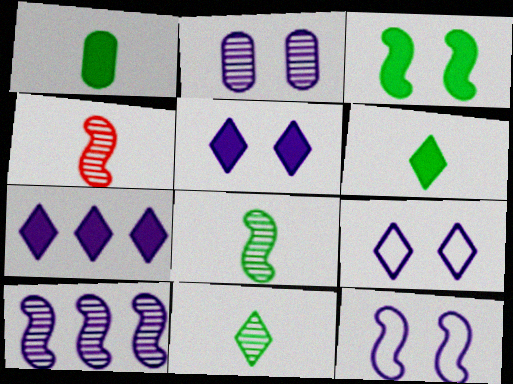[[2, 5, 12]]